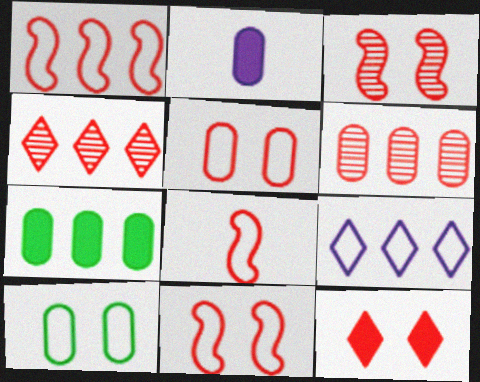[[1, 8, 11], 
[2, 6, 10], 
[3, 5, 12], 
[6, 8, 12], 
[8, 9, 10]]